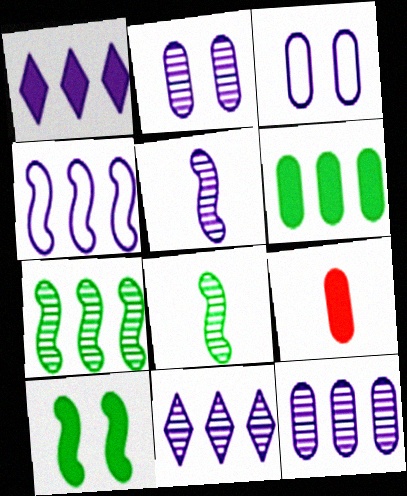[[1, 3, 5], 
[1, 4, 12], 
[1, 9, 10], 
[2, 5, 11]]